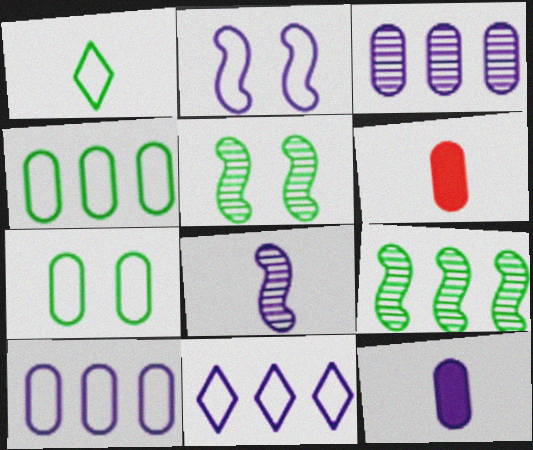[[1, 6, 8], 
[3, 6, 7], 
[5, 6, 11]]